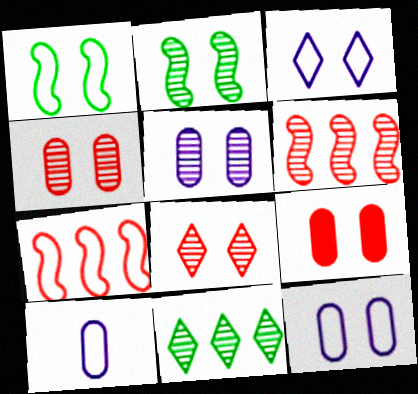[[2, 3, 9], 
[2, 5, 8]]